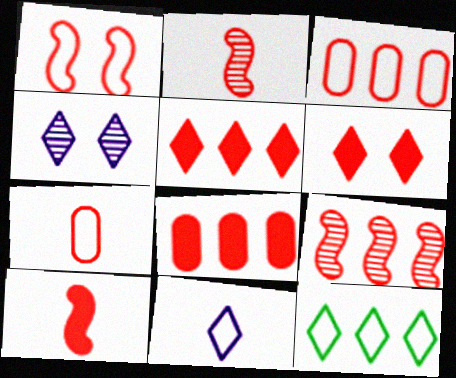[[1, 9, 10], 
[2, 3, 6], 
[3, 5, 9], 
[6, 7, 9], 
[6, 8, 10]]